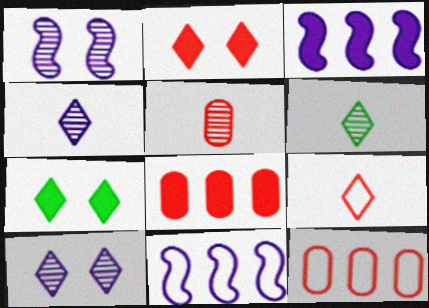[[5, 7, 11]]